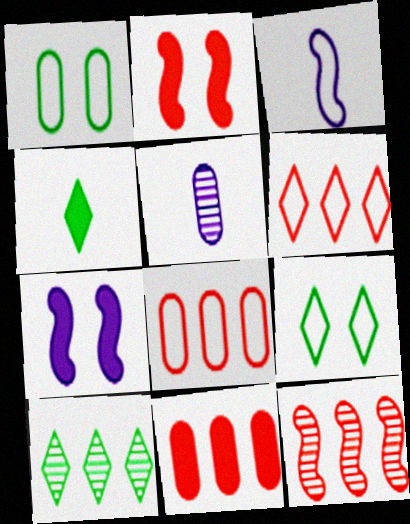[[1, 3, 6], 
[1, 5, 11], 
[3, 8, 9], 
[4, 7, 11], 
[4, 9, 10], 
[6, 11, 12]]